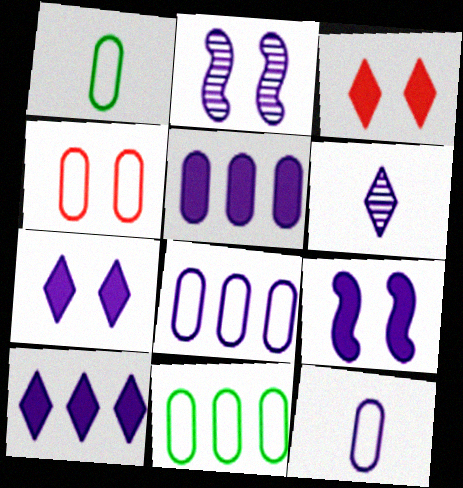[[1, 4, 8], 
[2, 10, 12], 
[4, 11, 12], 
[6, 8, 9]]